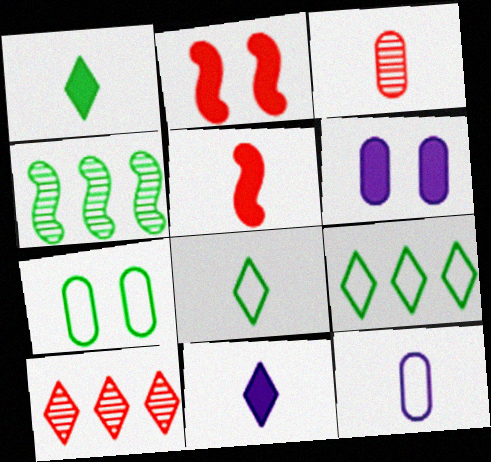[[1, 4, 7]]